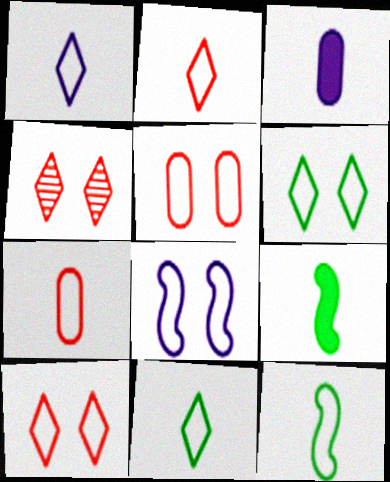[[1, 2, 11], 
[1, 7, 12], 
[5, 6, 8]]